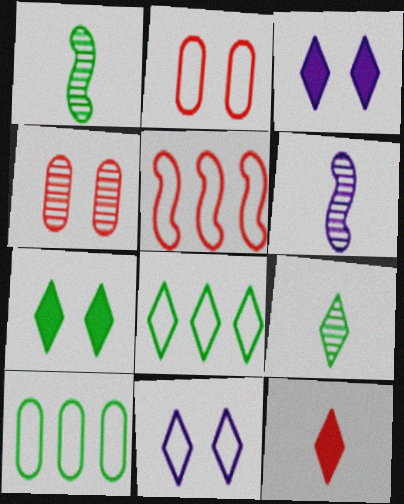[[1, 7, 10], 
[4, 5, 12], 
[7, 8, 9]]